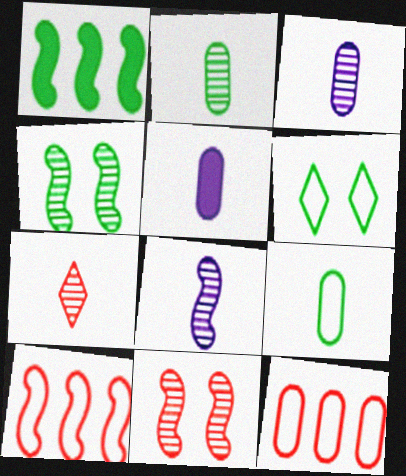[[1, 2, 6], 
[2, 7, 8]]